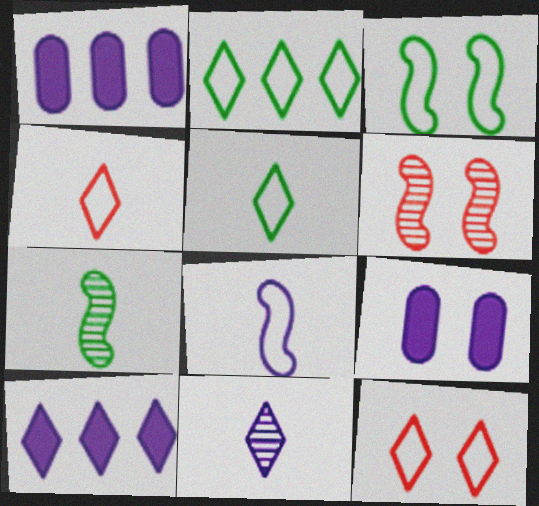[[1, 5, 6], 
[1, 7, 12]]